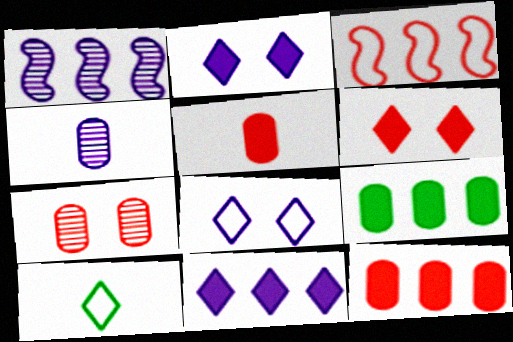[]